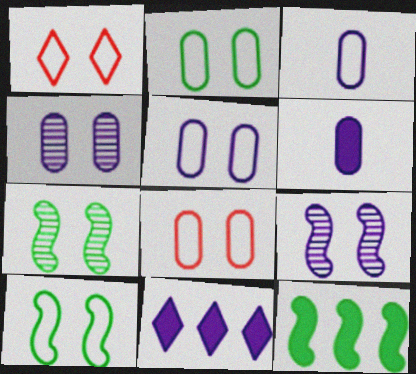[[1, 5, 10], 
[2, 5, 8], 
[3, 9, 11]]